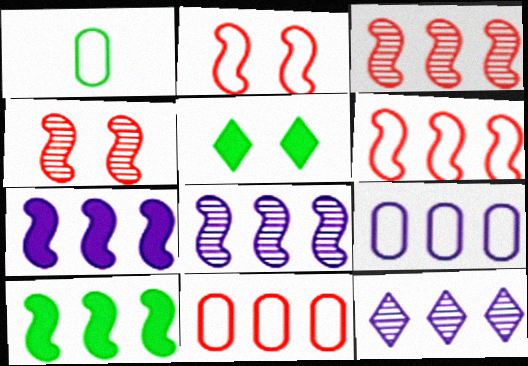[[6, 8, 10], 
[7, 9, 12], 
[10, 11, 12]]